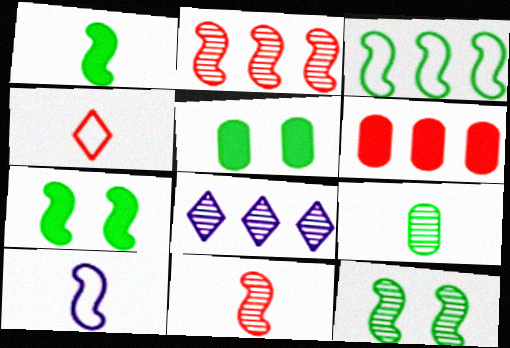[[1, 3, 12], 
[1, 10, 11], 
[2, 7, 10], 
[3, 6, 8]]